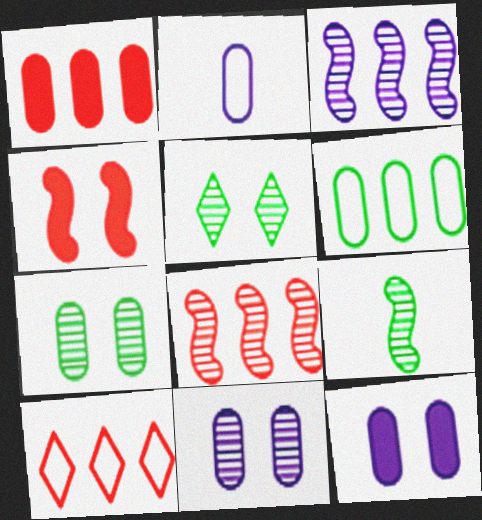[[1, 2, 7], 
[1, 8, 10], 
[9, 10, 12]]